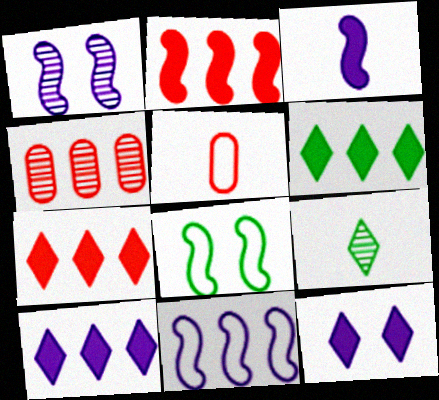[[1, 3, 11], 
[1, 4, 9], 
[1, 5, 6], 
[3, 5, 9], 
[4, 6, 11], 
[6, 7, 10]]